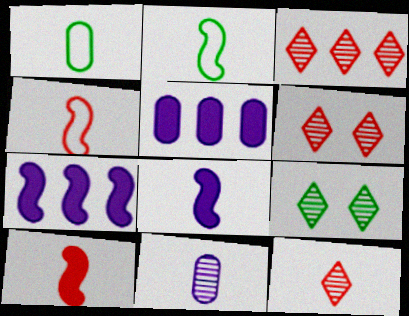[[1, 6, 7], 
[1, 8, 12], 
[2, 5, 6], 
[3, 6, 12], 
[4, 5, 9]]